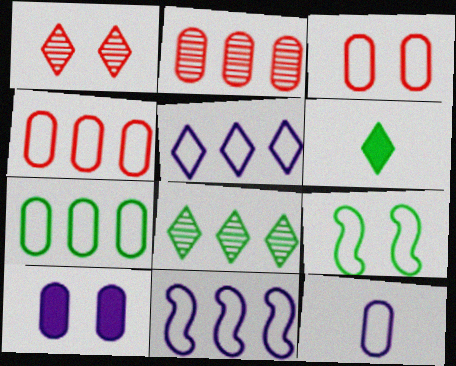[[1, 5, 6], 
[1, 9, 10], 
[3, 7, 12]]